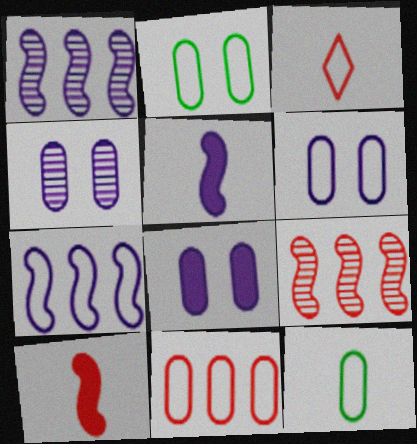[[2, 3, 7], 
[4, 6, 8], 
[6, 11, 12]]